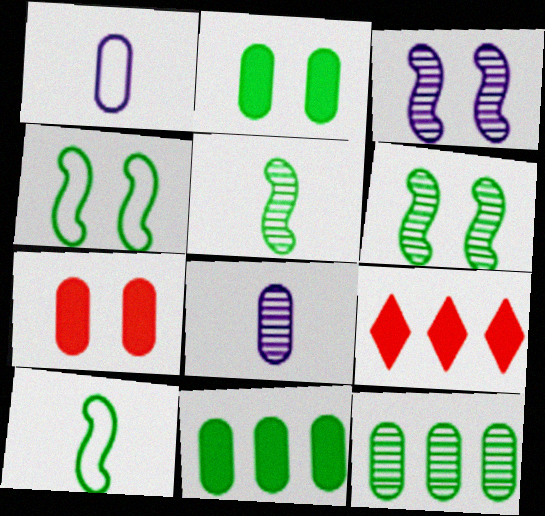[[1, 6, 9], 
[1, 7, 12], 
[4, 8, 9]]